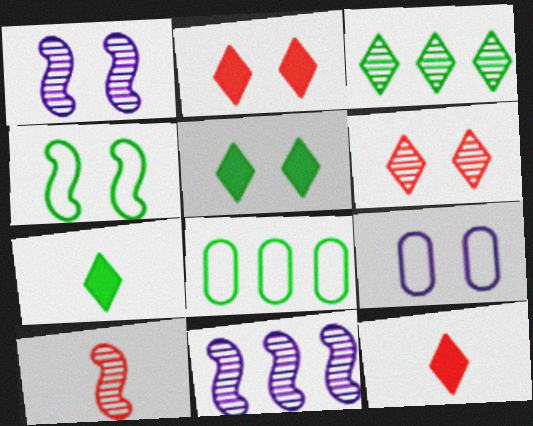[[1, 8, 12]]